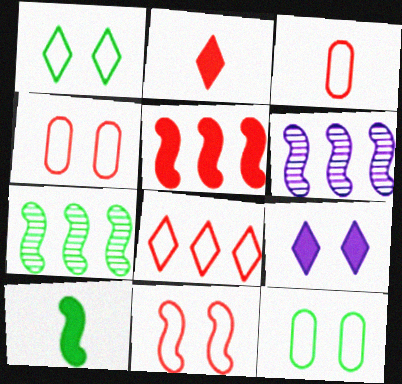[[2, 6, 12], 
[3, 7, 9], 
[3, 8, 11], 
[6, 10, 11]]